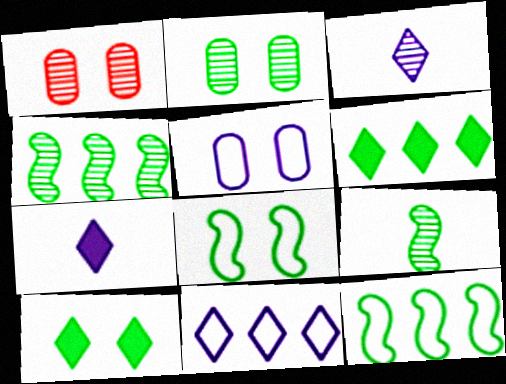[[1, 3, 4], 
[1, 7, 12], 
[2, 8, 10]]